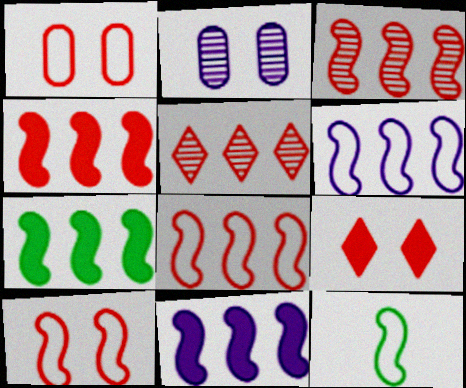[[3, 4, 8], 
[3, 6, 7], 
[4, 7, 11], 
[6, 10, 12]]